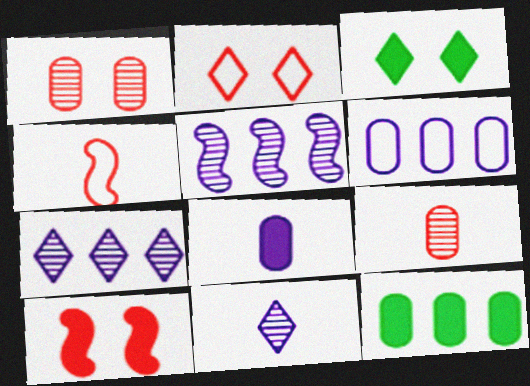[[1, 2, 10]]